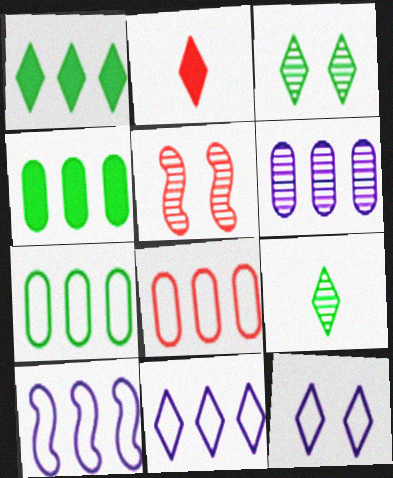[[2, 3, 11], 
[2, 5, 8], 
[4, 6, 8], 
[5, 6, 9]]